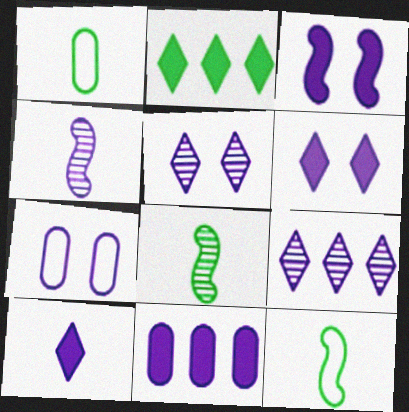[[3, 5, 7], 
[3, 10, 11]]